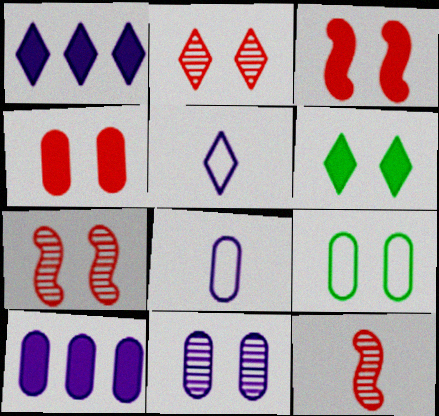[[1, 9, 12], 
[4, 9, 11], 
[8, 10, 11]]